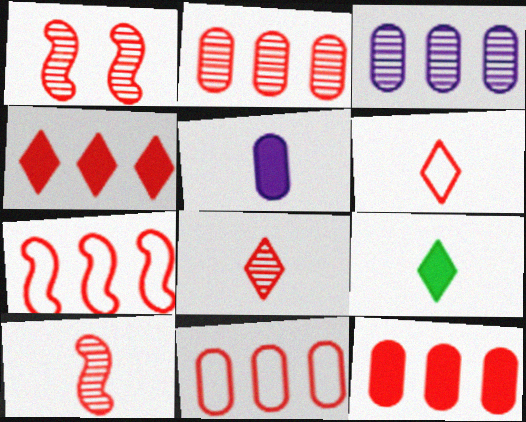[[1, 2, 8], 
[1, 6, 12], 
[2, 4, 7], 
[2, 11, 12]]